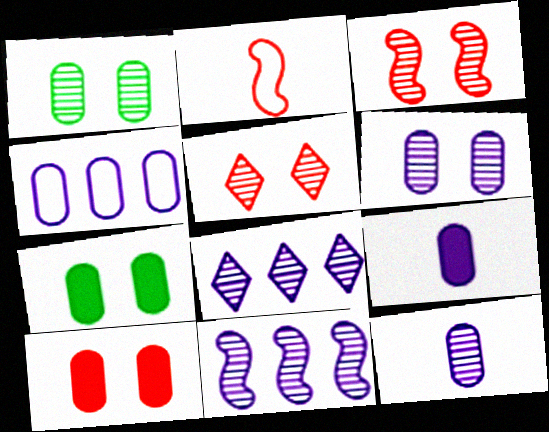[[2, 7, 8], 
[4, 6, 9]]